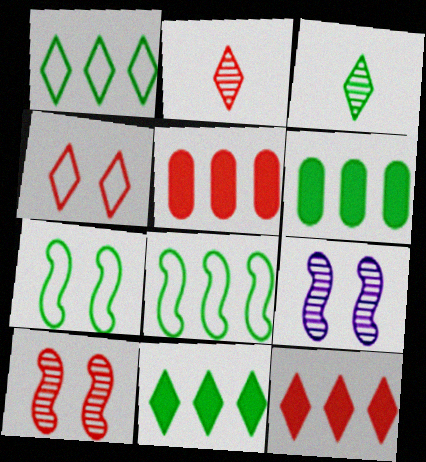[[2, 4, 12], 
[3, 6, 7]]